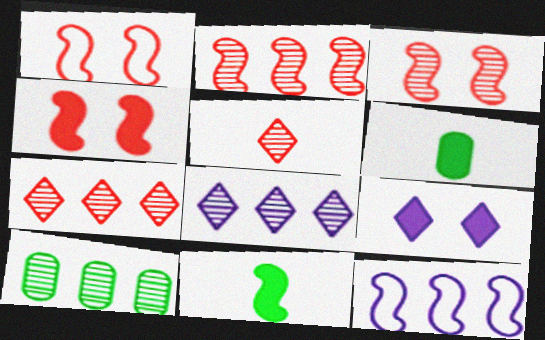[[1, 3, 4], 
[1, 6, 8], 
[2, 8, 10], 
[3, 11, 12]]